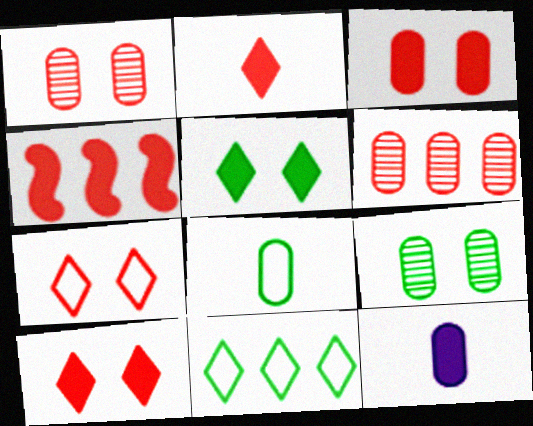[[2, 3, 4], 
[4, 5, 12]]